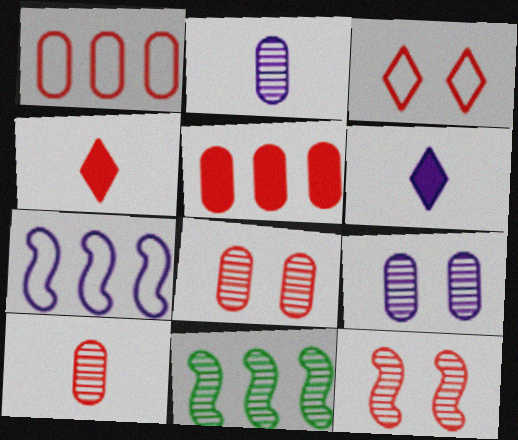[[1, 4, 12], 
[6, 7, 9]]